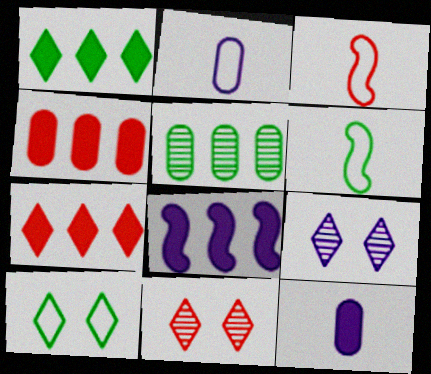[[1, 4, 8], 
[2, 8, 9], 
[3, 4, 11], 
[4, 6, 9]]